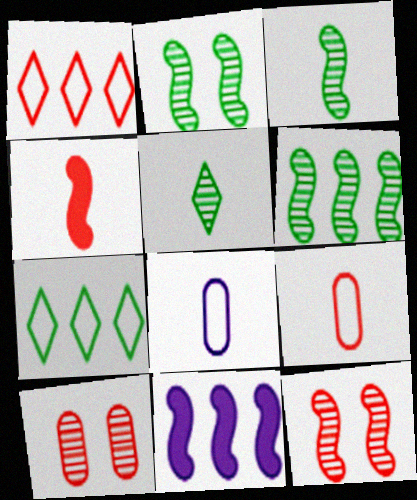[[1, 4, 10], 
[2, 3, 6], 
[4, 5, 8]]